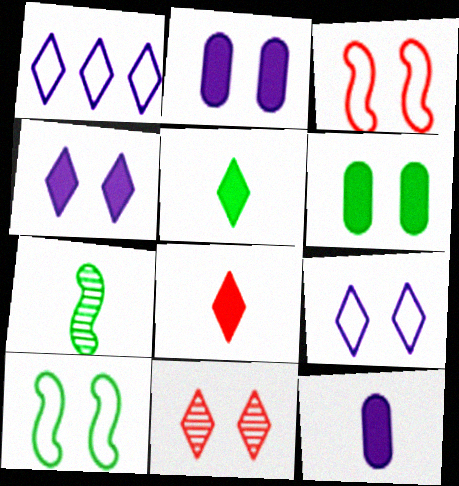[[1, 5, 11], 
[2, 10, 11]]